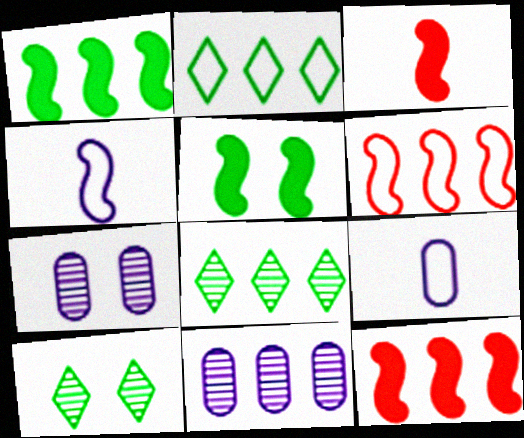[[2, 3, 7], 
[2, 11, 12], 
[9, 10, 12]]